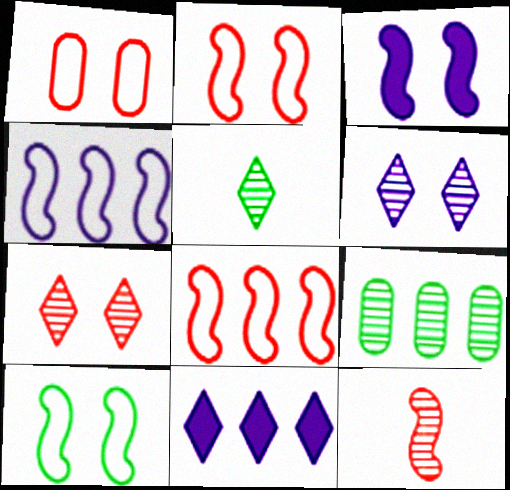[[6, 9, 12], 
[8, 9, 11]]